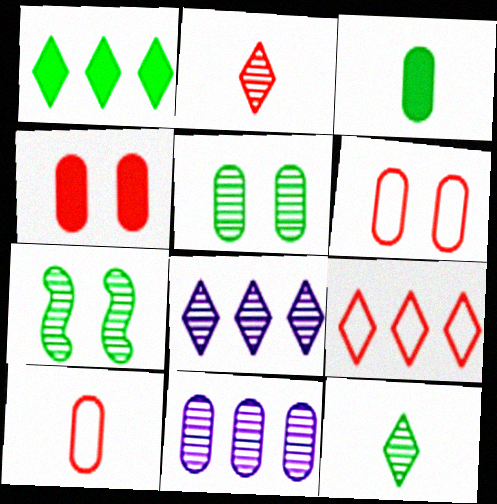[[1, 8, 9], 
[2, 7, 11], 
[3, 6, 11]]